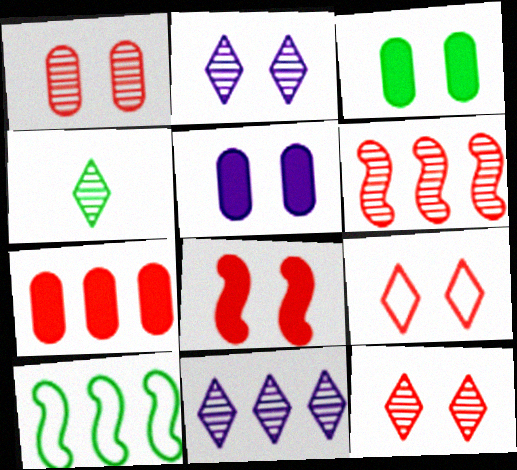[[1, 8, 9], 
[3, 4, 10], 
[4, 11, 12], 
[7, 10, 11]]